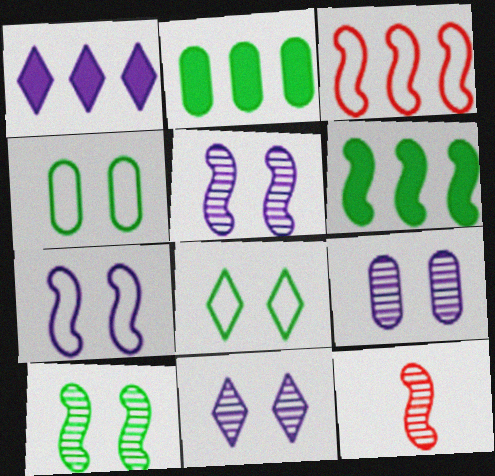[[1, 4, 12], 
[5, 9, 11], 
[6, 7, 12]]